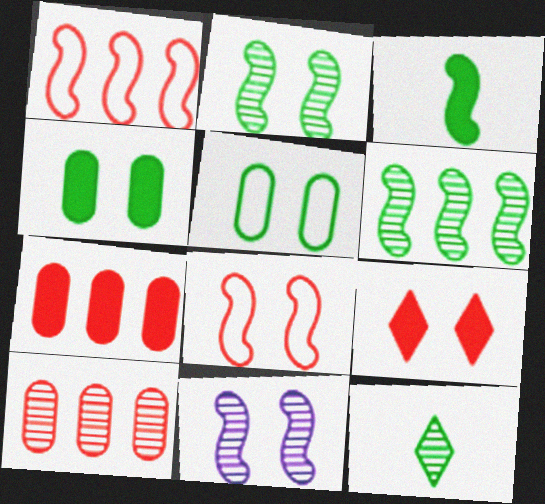[[1, 3, 11], 
[5, 9, 11], 
[10, 11, 12]]